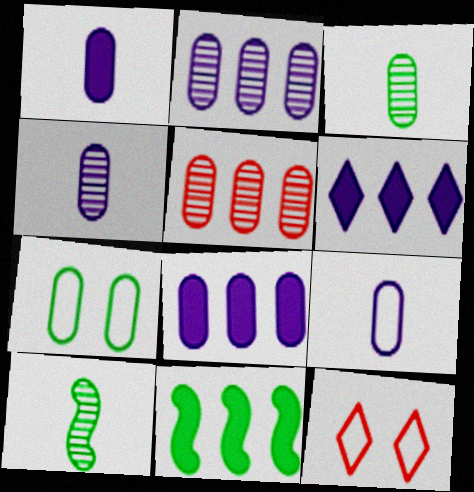[[1, 4, 9], 
[1, 5, 7], 
[4, 11, 12], 
[8, 10, 12]]